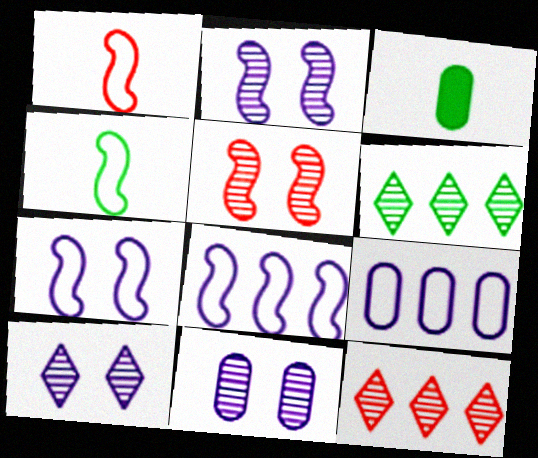[[2, 10, 11], 
[3, 7, 12]]